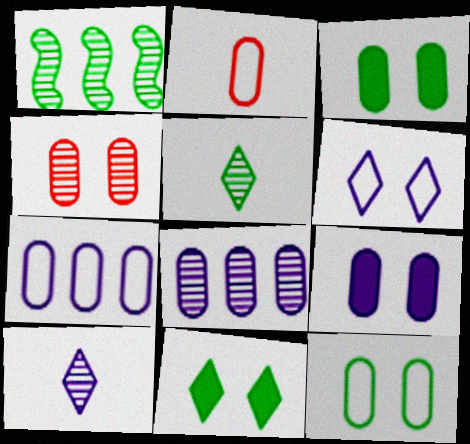[[1, 4, 10], 
[2, 3, 8], 
[2, 7, 12], 
[4, 9, 12]]